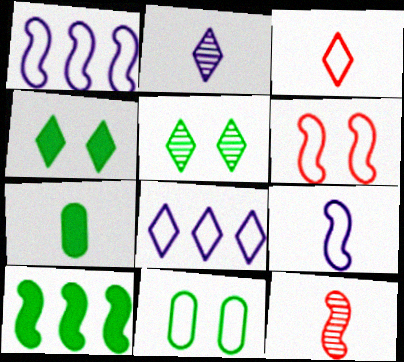[[1, 3, 11], 
[4, 7, 10]]